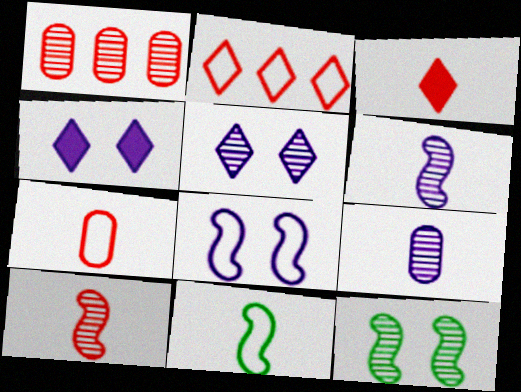[[1, 4, 11], 
[3, 7, 10], 
[3, 9, 11]]